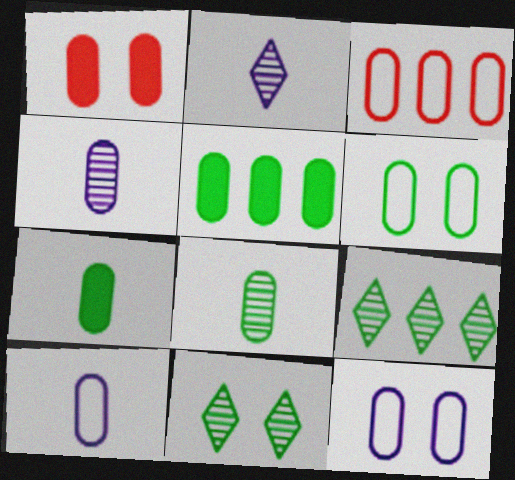[[3, 6, 10], 
[5, 6, 8]]